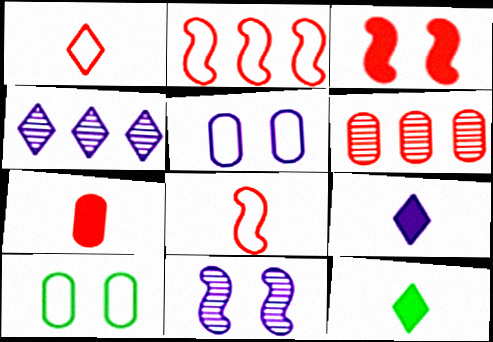[[1, 3, 6]]